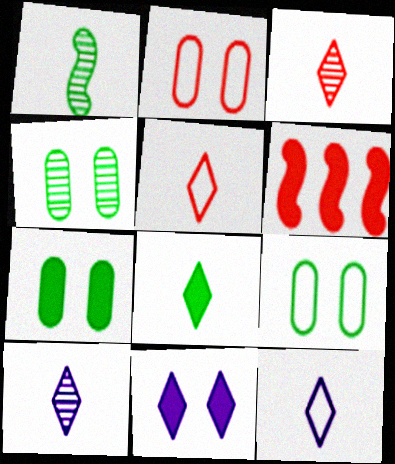[[2, 3, 6], 
[3, 8, 12], 
[4, 6, 12], 
[4, 7, 9], 
[5, 8, 10], 
[6, 9, 10]]